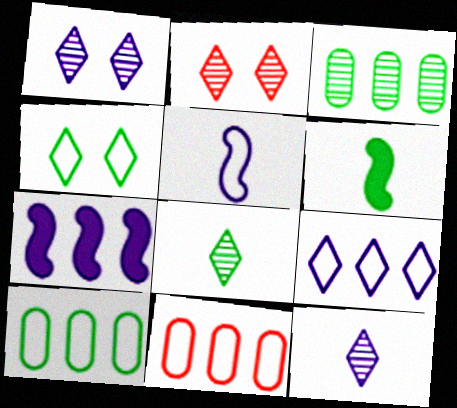[[1, 6, 11], 
[3, 4, 6], 
[4, 5, 11]]